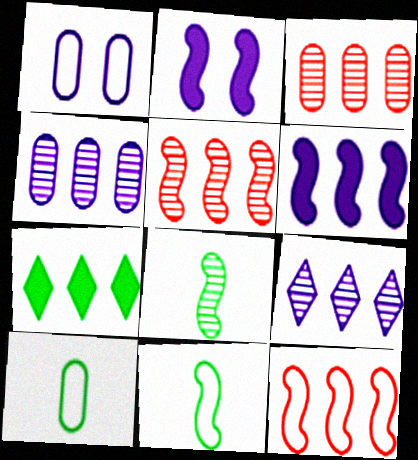[[2, 5, 11], 
[2, 8, 12], 
[4, 7, 12]]